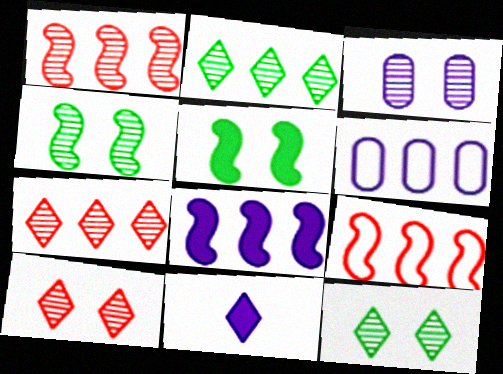[[3, 4, 10]]